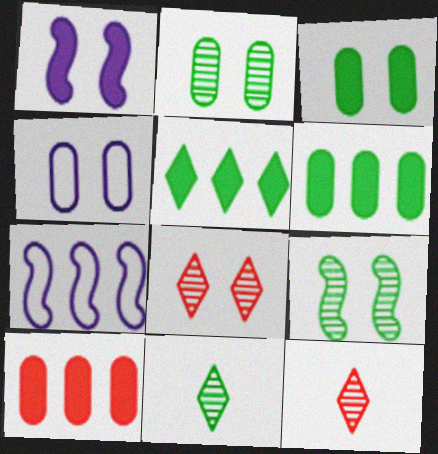[[3, 7, 12]]